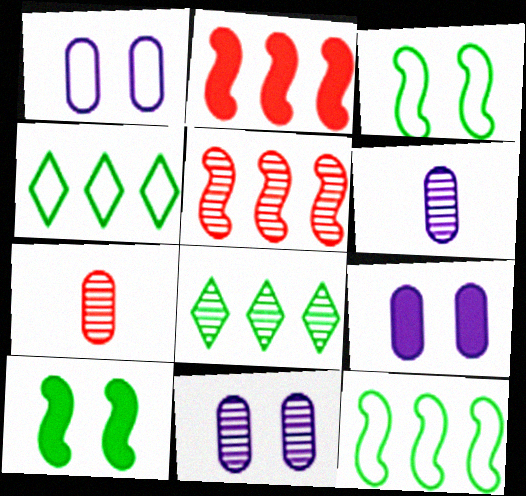[[1, 9, 11]]